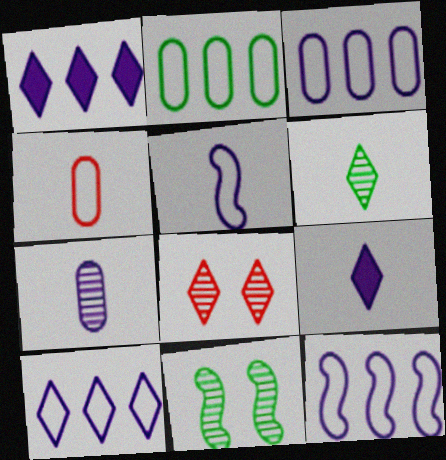[[1, 4, 11], 
[3, 10, 12], 
[5, 7, 9]]